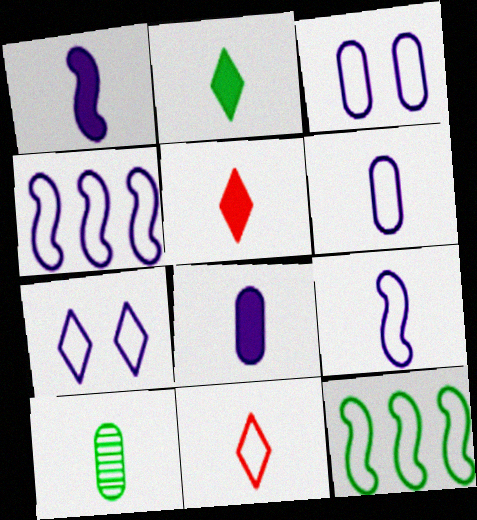[[1, 10, 11], 
[3, 11, 12], 
[4, 6, 7], 
[5, 9, 10]]